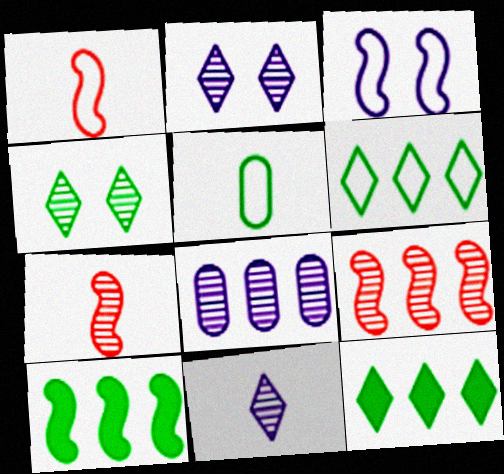[[3, 7, 10], 
[4, 5, 10], 
[4, 7, 8]]